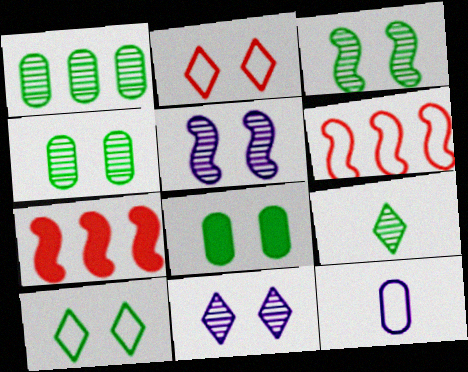[[1, 3, 9], 
[2, 5, 8], 
[3, 8, 10], 
[6, 10, 12]]